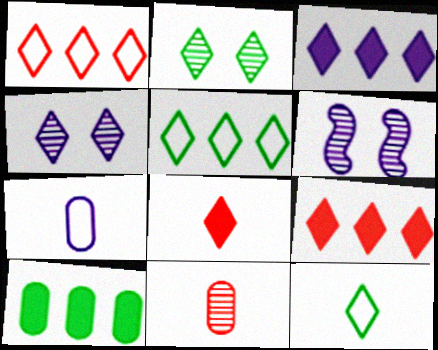[[3, 6, 7], 
[4, 5, 8], 
[4, 9, 12]]